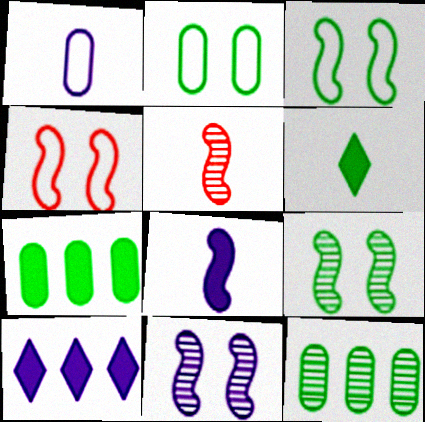[[1, 5, 6], 
[1, 10, 11], 
[2, 5, 10], 
[3, 6, 12]]